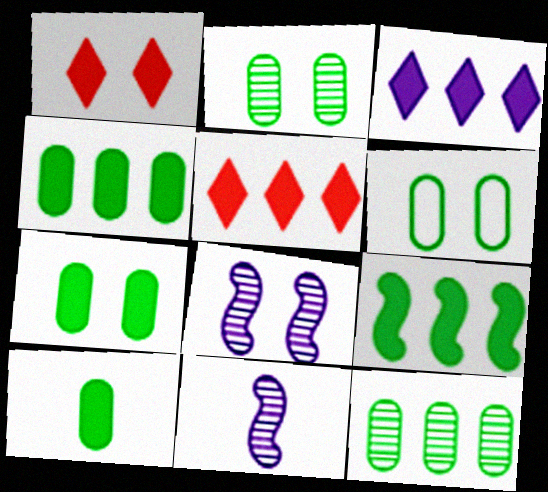[[1, 6, 8], 
[2, 6, 7], 
[4, 7, 10], 
[5, 6, 11], 
[6, 10, 12]]